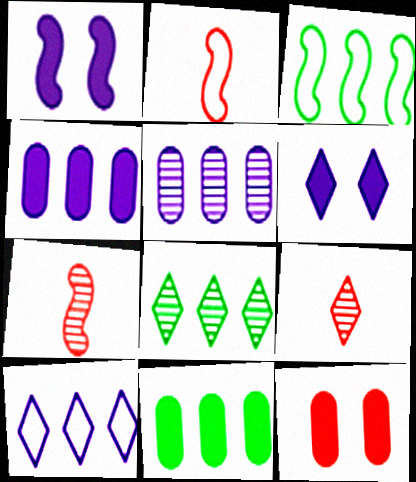[[1, 3, 7], 
[3, 8, 11]]